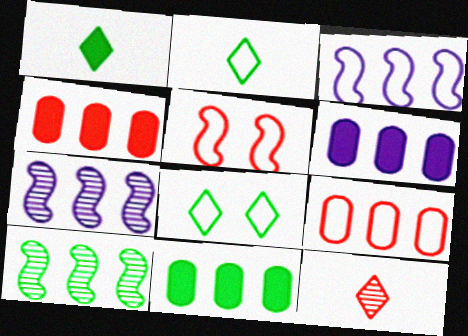[[4, 5, 12], 
[4, 6, 11]]